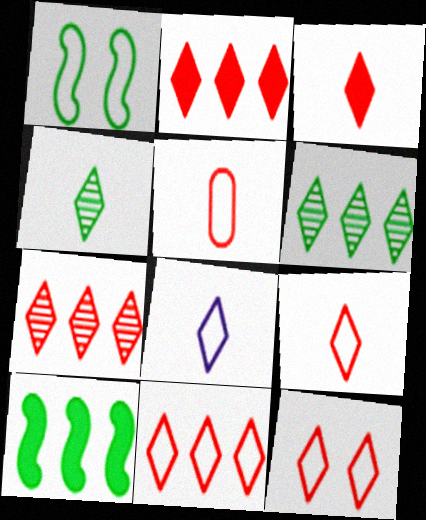[[2, 7, 11], 
[3, 4, 8], 
[3, 7, 12], 
[9, 11, 12]]